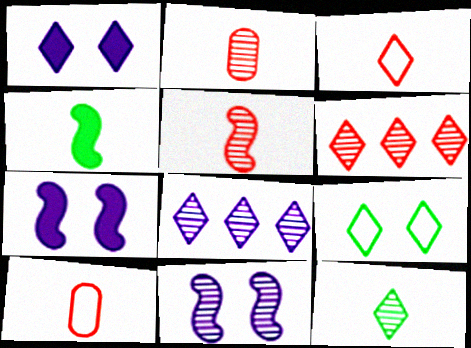[]